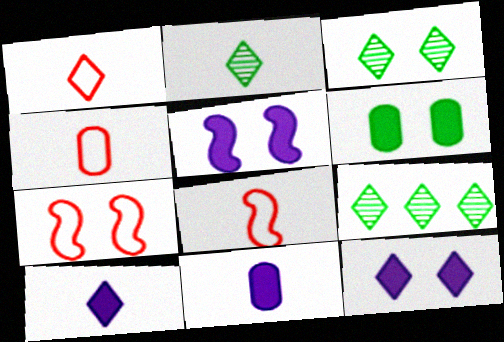[[1, 2, 10], 
[1, 4, 8], 
[1, 9, 12], 
[2, 3, 9], 
[2, 8, 11], 
[4, 5, 9], 
[7, 9, 11]]